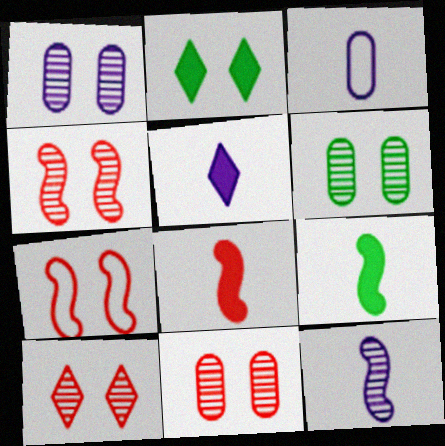[[1, 2, 7], 
[1, 6, 11], 
[3, 5, 12], 
[4, 10, 11]]